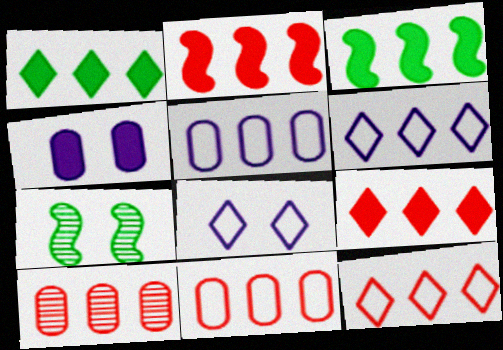[[2, 10, 12], 
[3, 6, 10]]